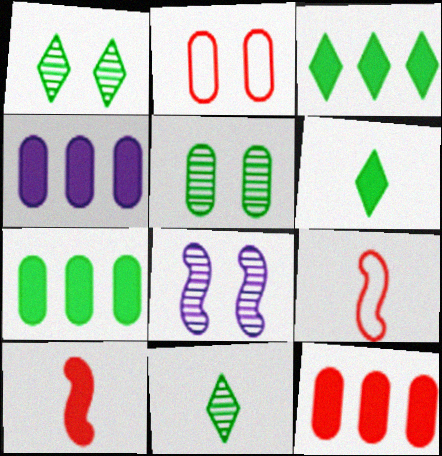[[1, 4, 9], 
[4, 7, 12]]